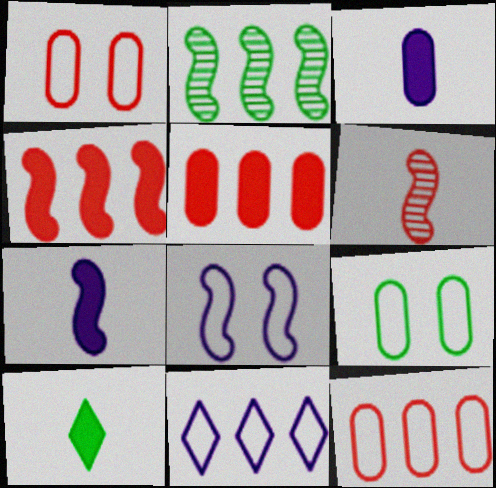[[2, 5, 11], 
[2, 9, 10]]